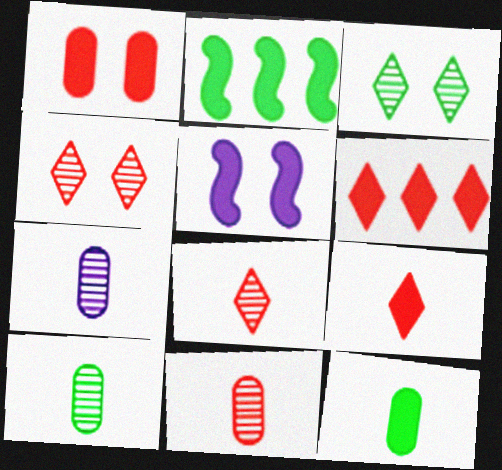[[5, 6, 12], 
[7, 10, 11]]